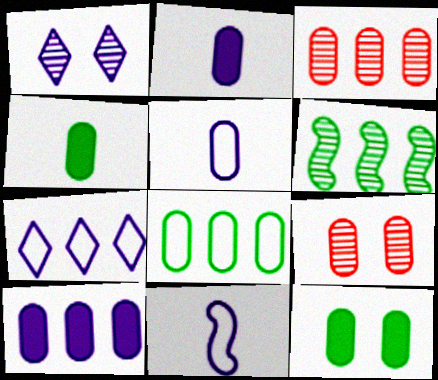[[1, 10, 11], 
[2, 8, 9], 
[3, 5, 12], 
[3, 8, 10]]